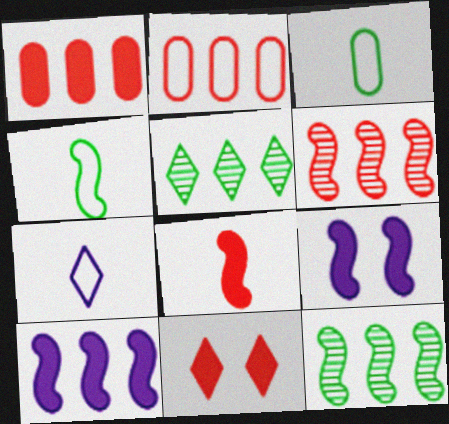[[1, 8, 11], 
[2, 5, 10], 
[4, 6, 9], 
[5, 7, 11]]